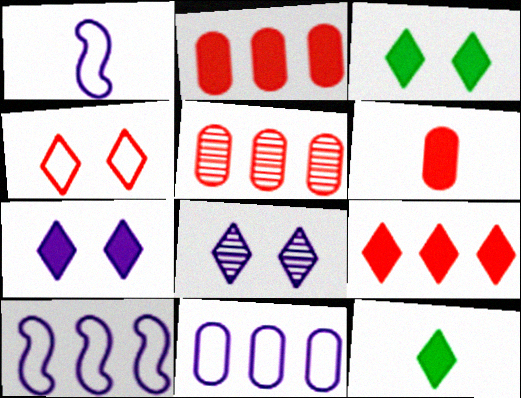[[1, 3, 5], 
[3, 4, 8], 
[7, 9, 12]]